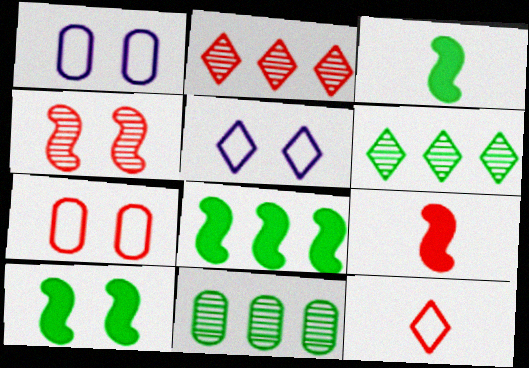[[1, 2, 3], 
[1, 6, 9], 
[2, 7, 9], 
[3, 8, 10], 
[5, 9, 11]]